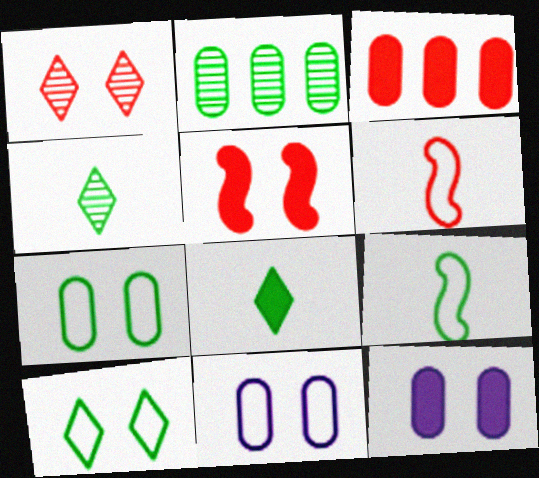[[1, 3, 6]]